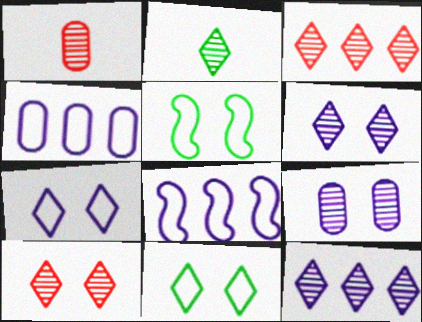[[2, 3, 6], 
[2, 10, 12]]